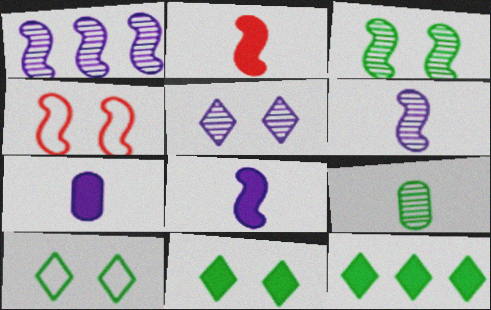[]